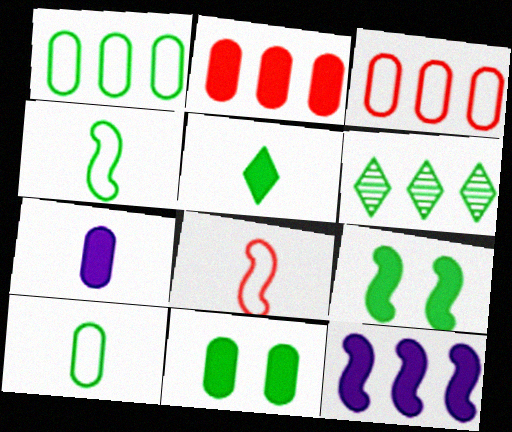[[2, 7, 11], 
[3, 6, 12], 
[4, 6, 11], 
[6, 9, 10]]